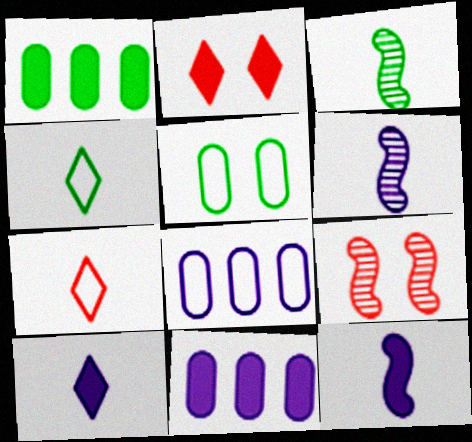[[1, 2, 12], 
[2, 3, 8], 
[4, 9, 11]]